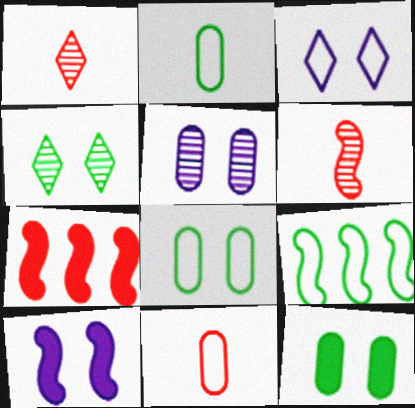[[3, 5, 10], 
[3, 9, 11], 
[6, 9, 10]]